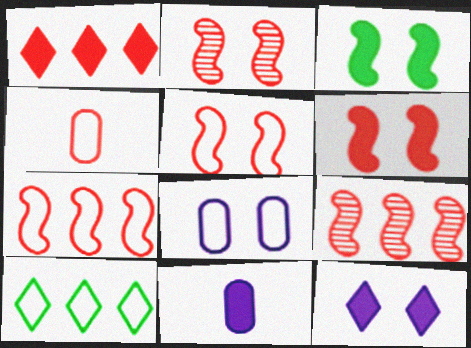[[1, 2, 4], 
[1, 3, 11], 
[2, 5, 6], 
[2, 10, 11]]